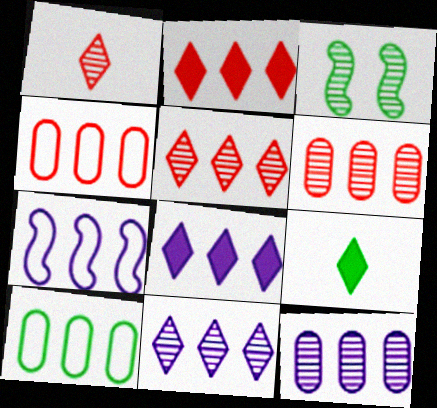[[1, 3, 12], 
[3, 9, 10], 
[7, 8, 12]]